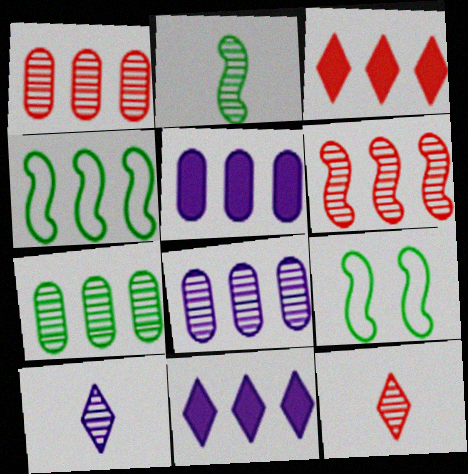[[1, 4, 11], 
[1, 7, 8], 
[3, 4, 8], 
[5, 9, 12]]